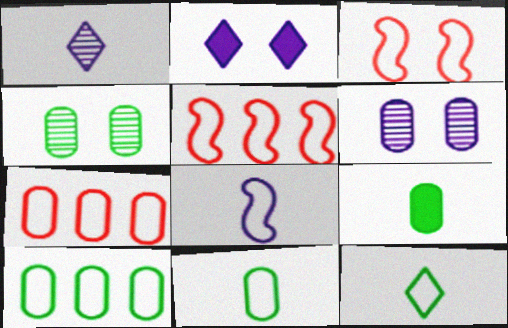[[2, 3, 4], 
[4, 9, 10], 
[6, 7, 9]]